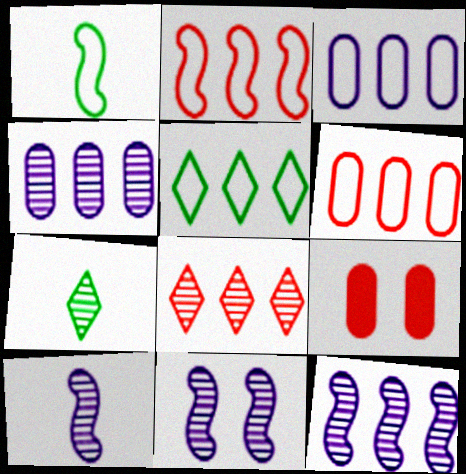[[2, 3, 5], 
[5, 9, 10], 
[10, 11, 12]]